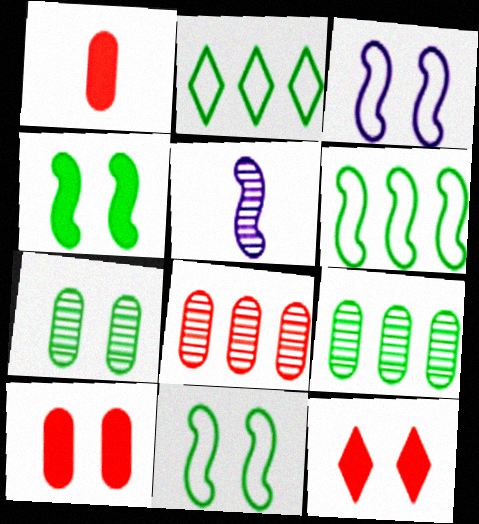[[2, 5, 10], 
[3, 7, 12]]